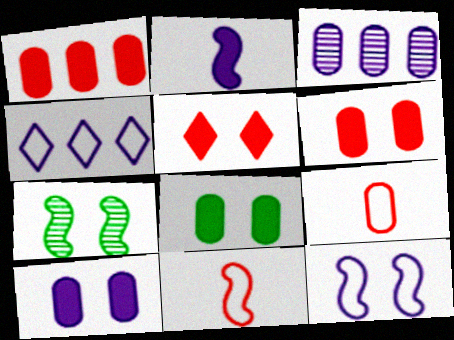[[3, 8, 9], 
[6, 8, 10]]